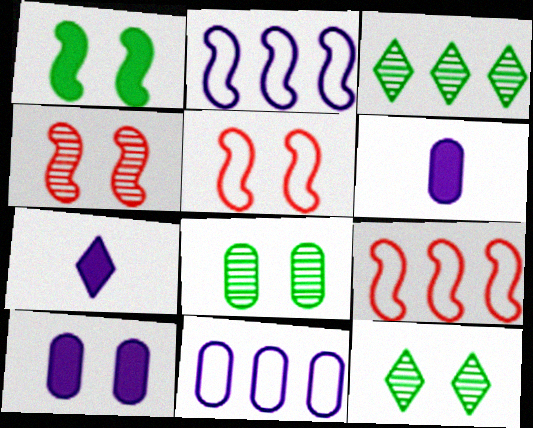[[3, 5, 6], 
[5, 10, 12], 
[6, 9, 12], 
[7, 8, 9]]